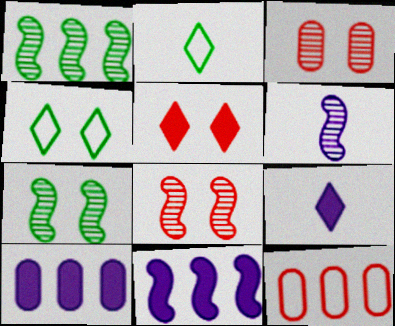[[1, 6, 8], 
[2, 3, 11], 
[2, 8, 10], 
[7, 9, 12]]